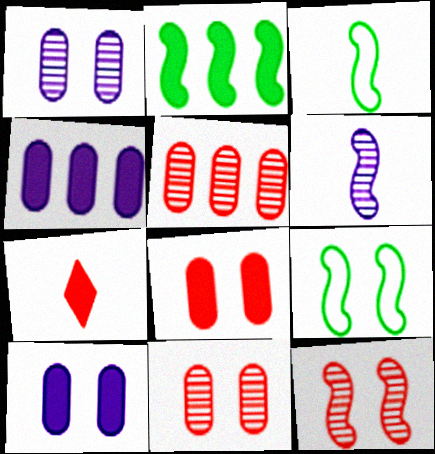[[2, 7, 10]]